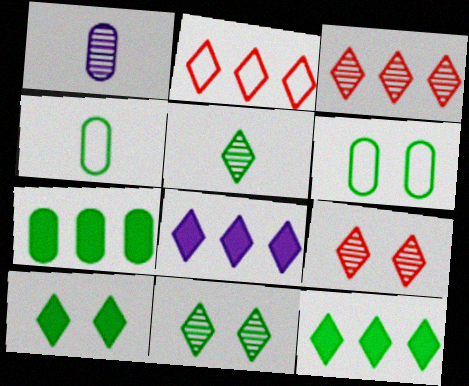[]